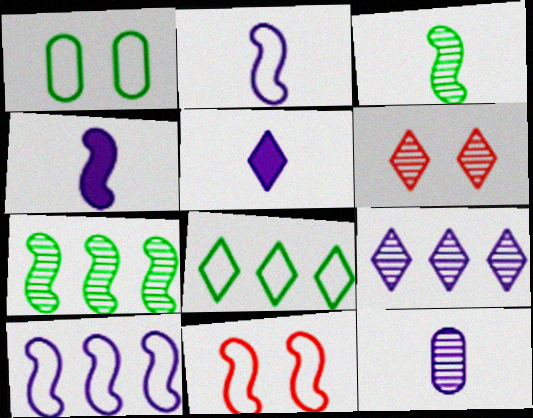[[2, 5, 12], 
[4, 7, 11], 
[5, 6, 8], 
[6, 7, 12]]